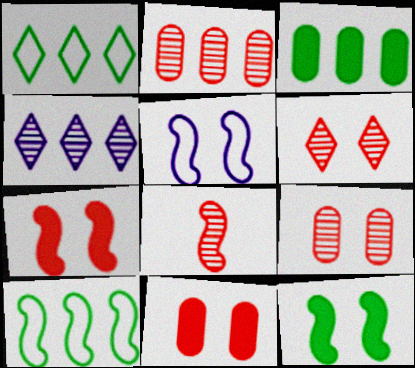[[2, 6, 8]]